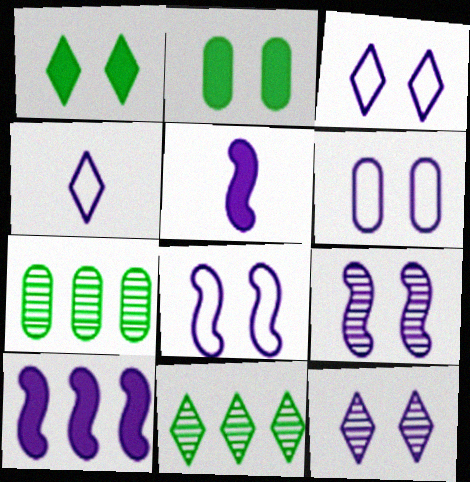[[3, 6, 8]]